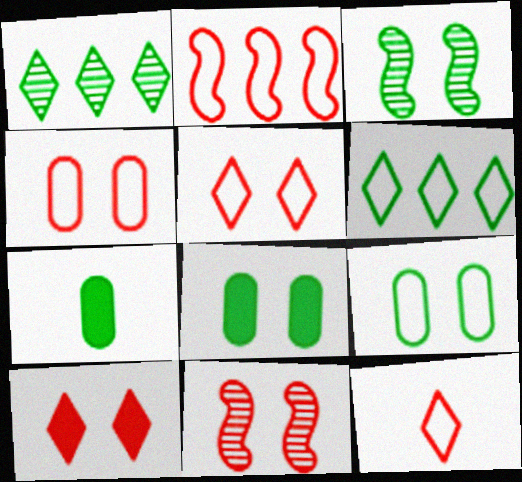[[2, 4, 12], 
[3, 6, 7], 
[4, 10, 11]]